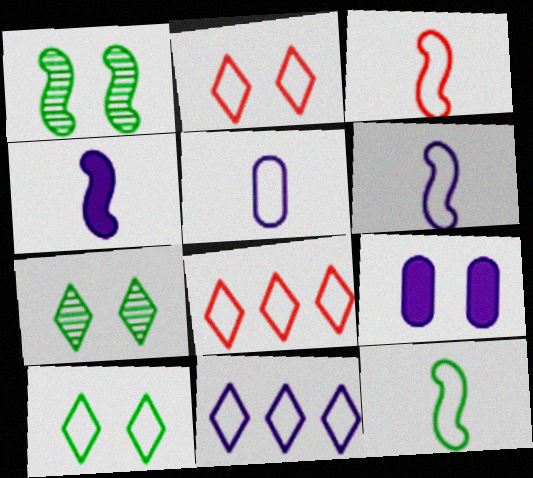[[1, 2, 9], 
[3, 6, 12]]